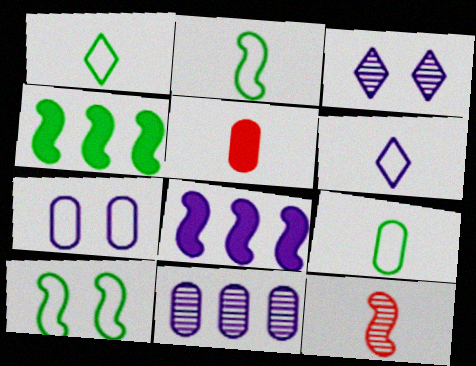[[1, 2, 9], 
[8, 10, 12]]